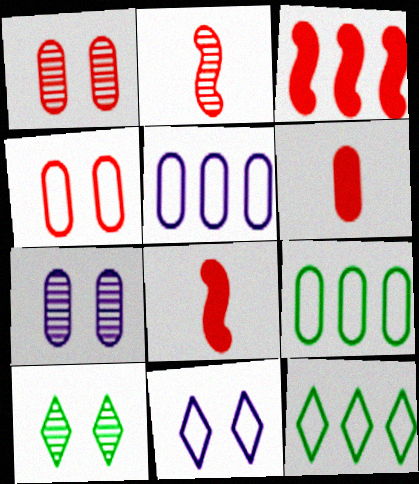[[5, 8, 10], 
[6, 7, 9], 
[7, 8, 12]]